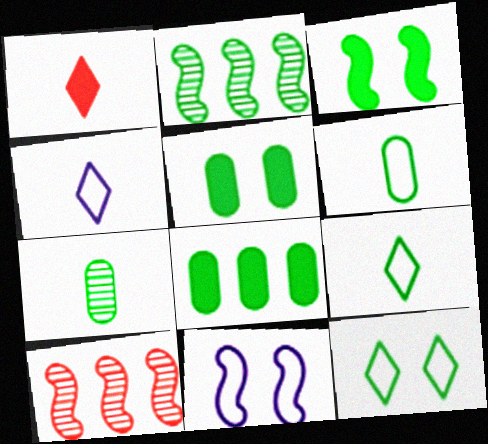[[2, 5, 9], 
[4, 5, 10]]